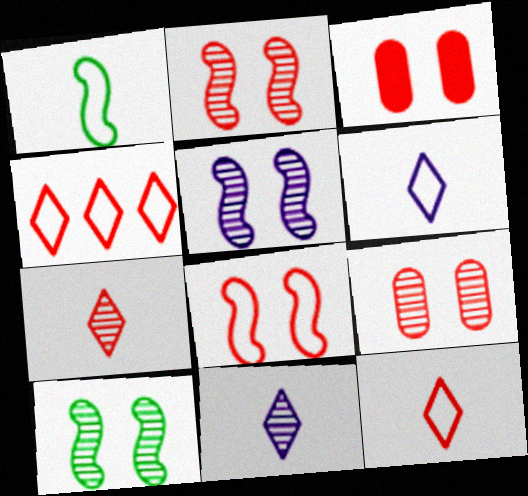[[2, 5, 10]]